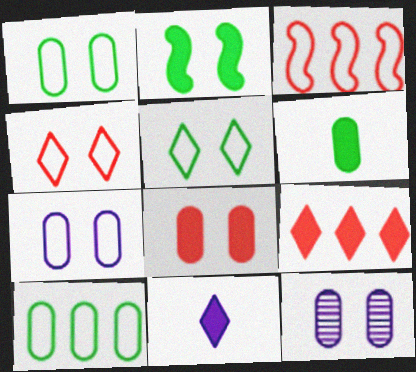[[1, 8, 12], 
[2, 4, 12]]